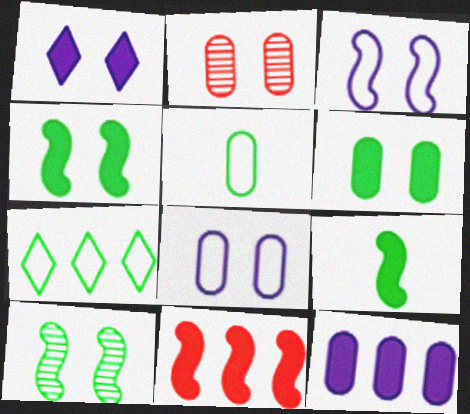[[2, 5, 12], 
[2, 6, 8]]